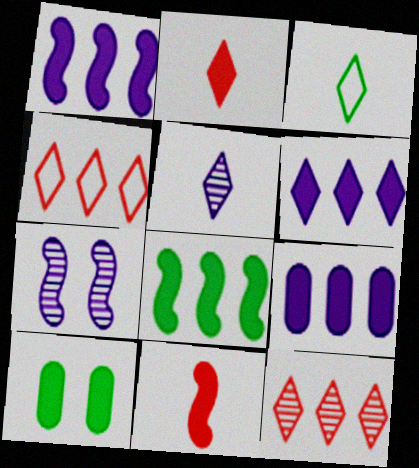[[1, 2, 10], 
[1, 6, 9], 
[2, 3, 5], 
[6, 10, 11]]